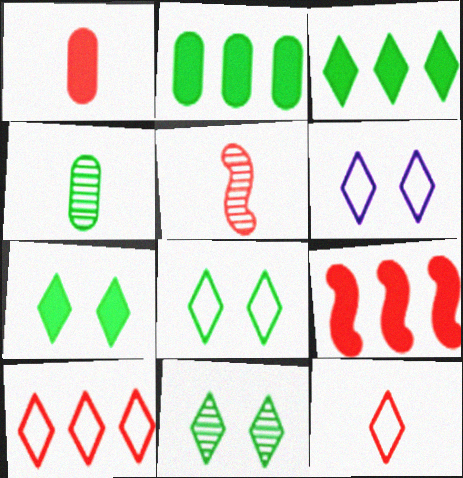[[1, 5, 12], 
[2, 5, 6], 
[4, 6, 9], 
[7, 8, 11]]